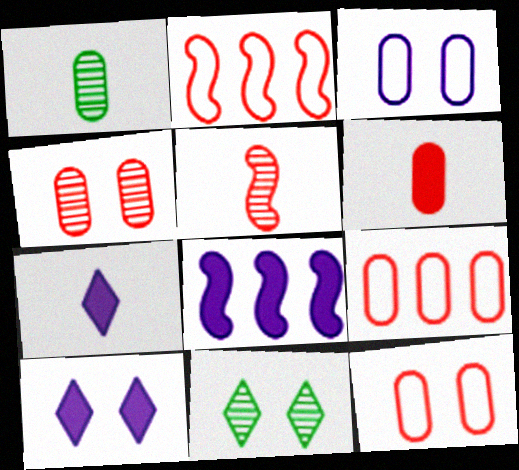[[1, 2, 10], 
[4, 6, 9]]